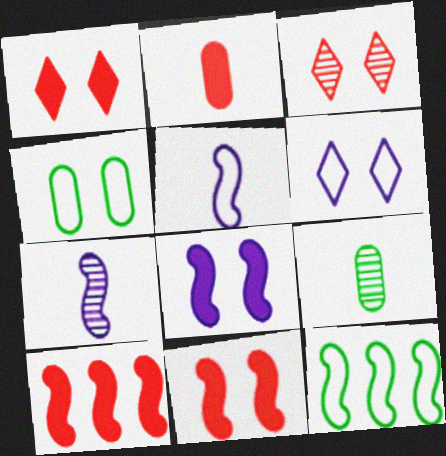[[1, 2, 10], 
[3, 4, 8], 
[6, 9, 10], 
[7, 11, 12]]